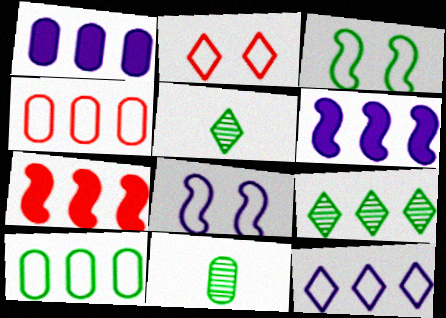[[2, 6, 11], 
[4, 6, 9]]